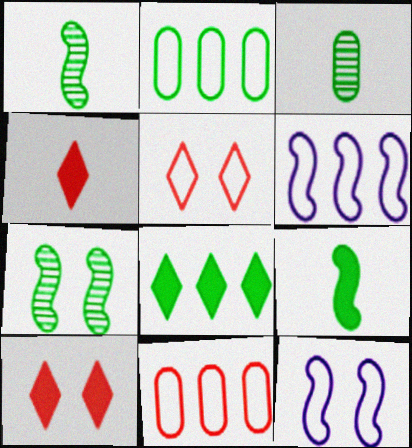[[3, 6, 10]]